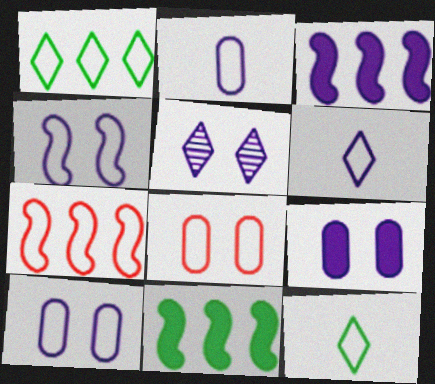[[2, 3, 5], 
[4, 5, 9], 
[7, 10, 12]]